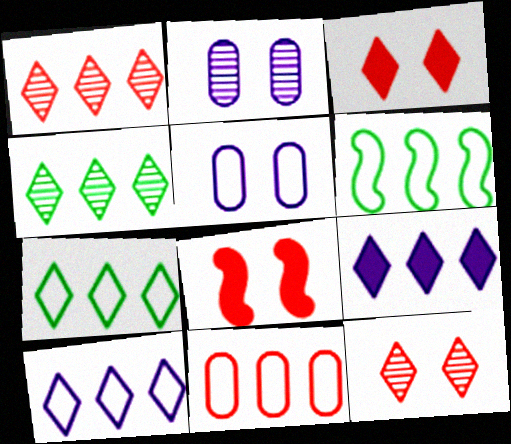[[1, 7, 9], 
[6, 10, 11]]